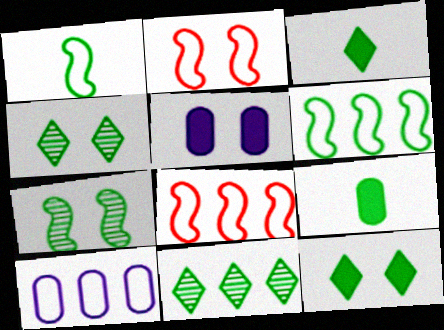[[2, 4, 5], 
[4, 6, 9]]